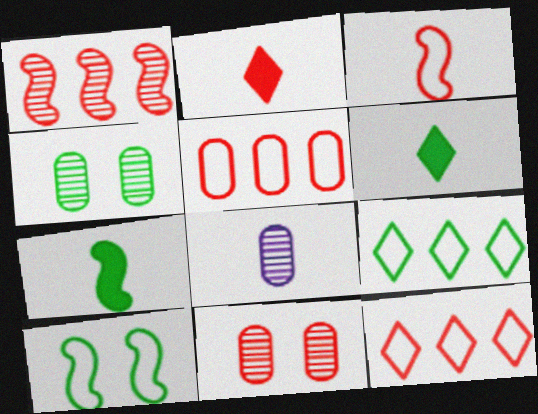[[3, 6, 8], 
[4, 7, 9]]